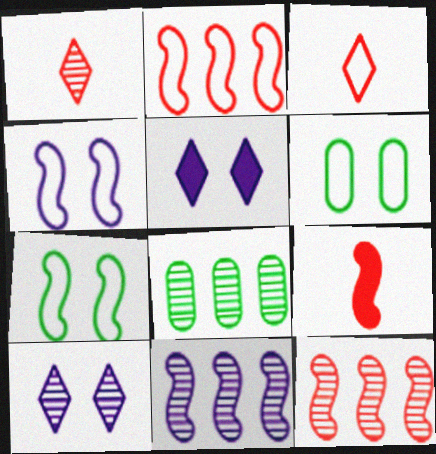[[7, 9, 11]]